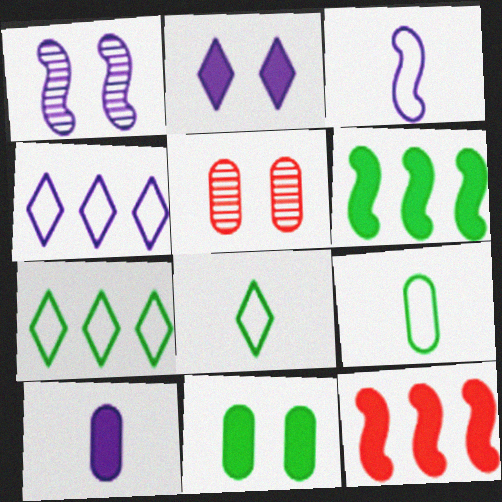[[1, 4, 10]]